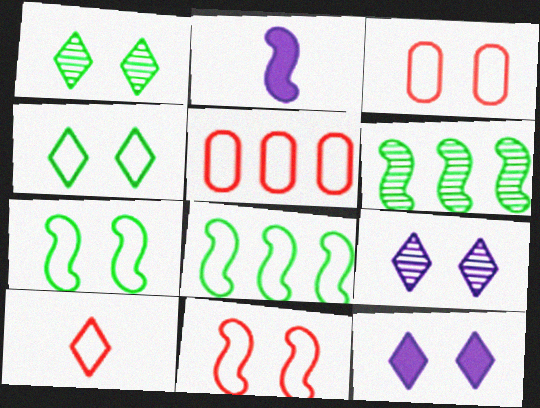[[1, 2, 5], 
[2, 6, 11], 
[5, 10, 11]]